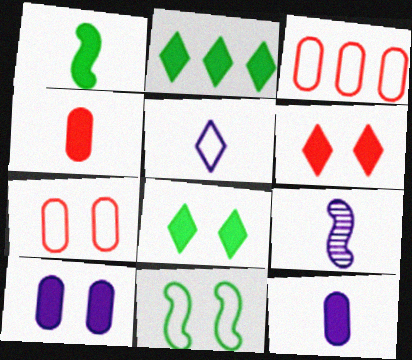[[2, 7, 9], 
[3, 5, 11], 
[3, 8, 9], 
[5, 9, 12]]